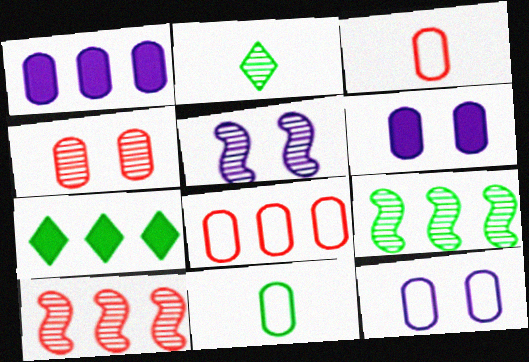[[1, 4, 11], 
[3, 5, 7], 
[8, 11, 12]]